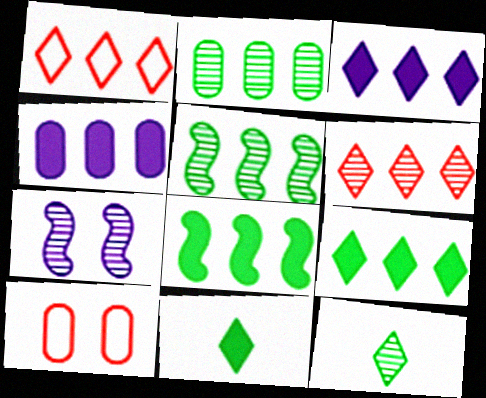[[1, 4, 5]]